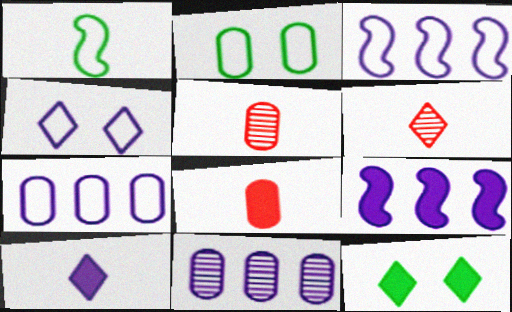[[1, 5, 10], 
[2, 6, 9], 
[2, 8, 11], 
[3, 5, 12], 
[8, 9, 12]]